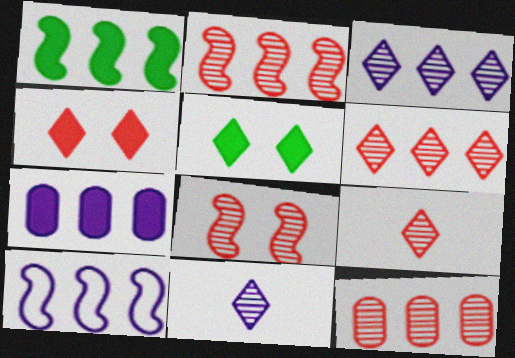[[1, 2, 10], 
[2, 6, 12], 
[3, 7, 10], 
[8, 9, 12]]